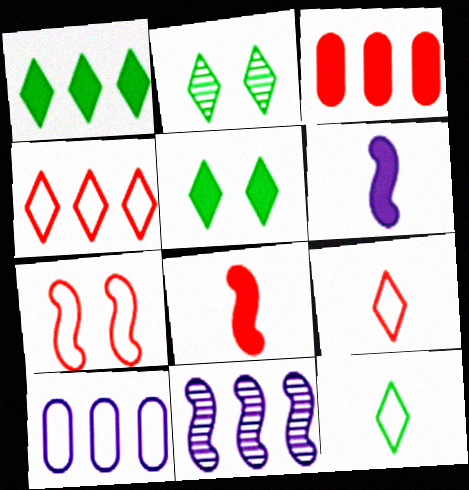[[1, 2, 12], 
[2, 8, 10], 
[3, 5, 6], 
[7, 10, 12]]